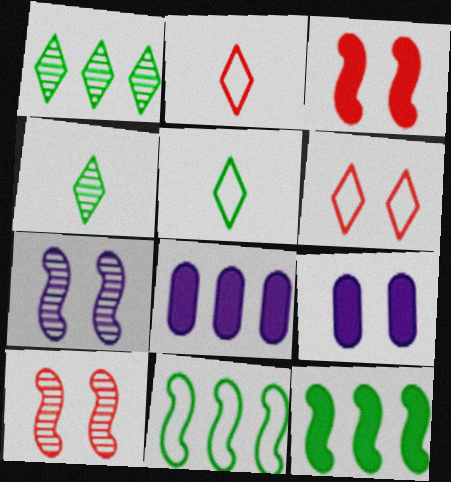[[5, 8, 10]]